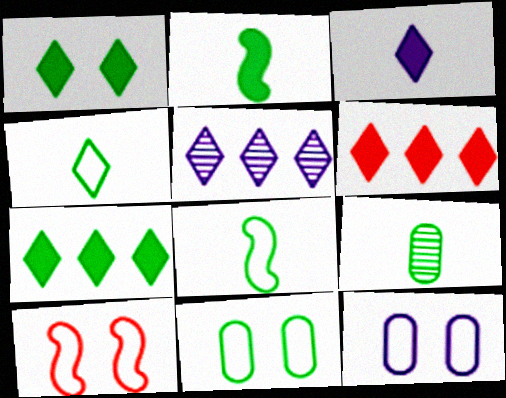[[1, 3, 6], 
[2, 4, 9]]